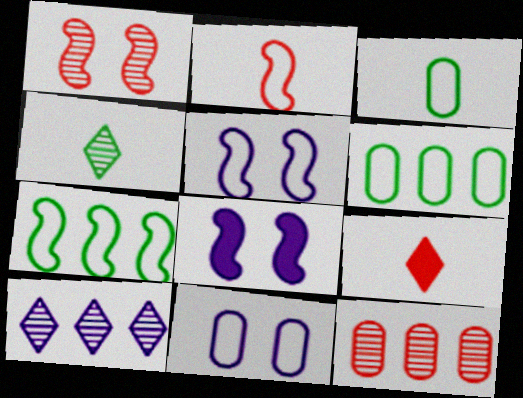[[2, 5, 7]]